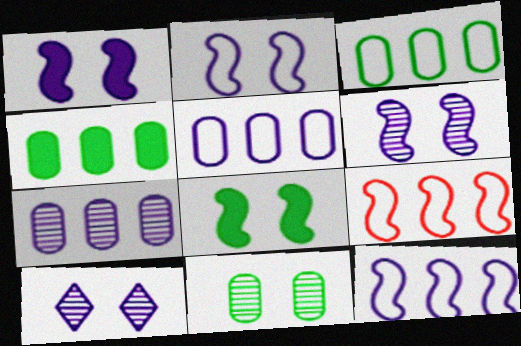[[1, 2, 6]]